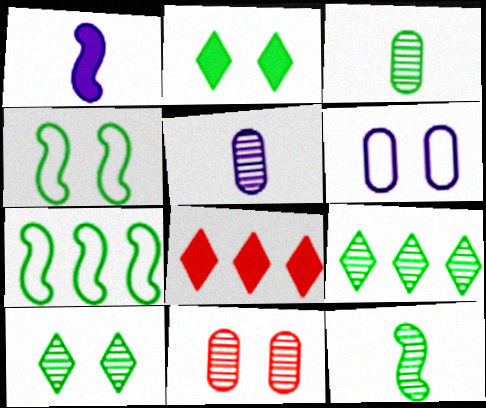[[2, 3, 7], 
[4, 5, 8], 
[6, 8, 12]]